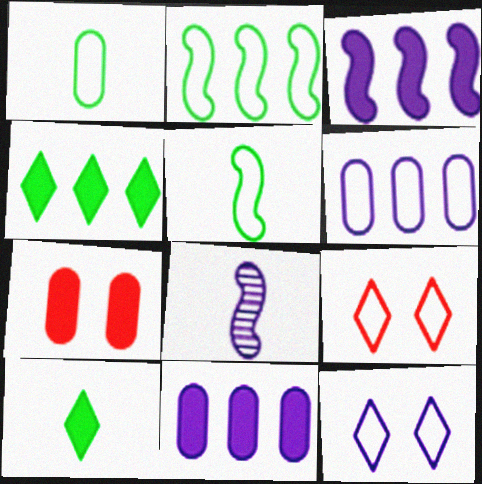[[3, 7, 10], 
[5, 6, 9], 
[8, 11, 12]]